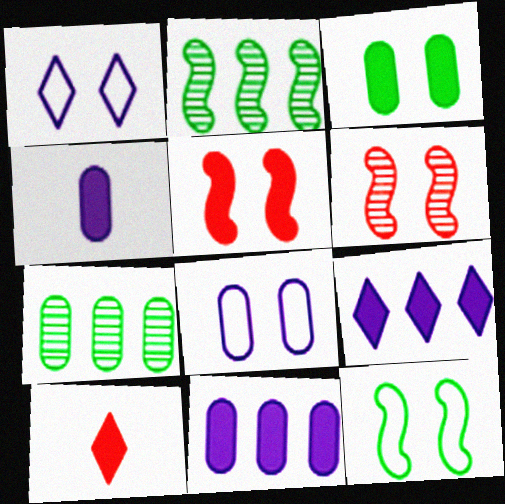[[1, 3, 6], 
[2, 8, 10]]